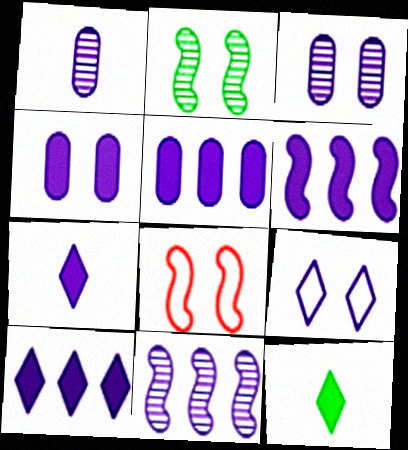[[1, 6, 9], 
[4, 6, 7], 
[5, 6, 10]]